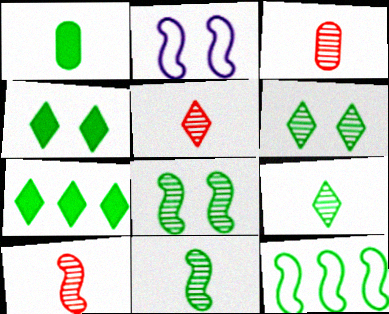[[1, 6, 12], 
[2, 3, 7], 
[3, 5, 10]]